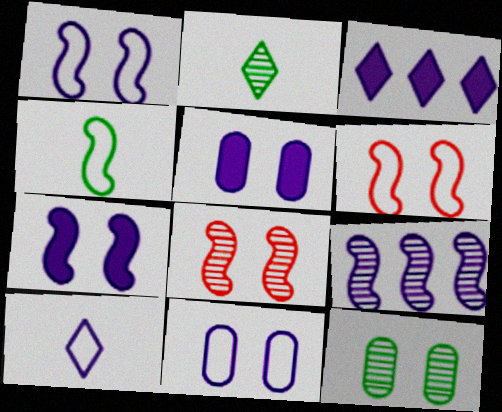[[5, 9, 10]]